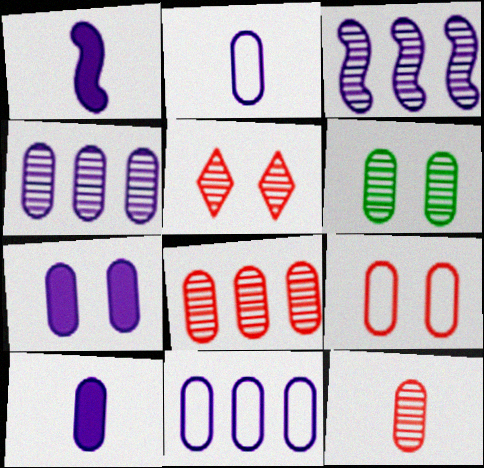[[2, 4, 7], 
[4, 6, 12], 
[6, 7, 9]]